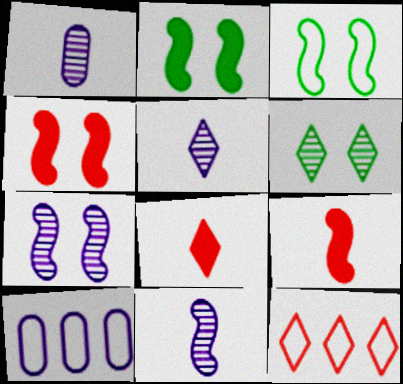[[1, 2, 12], 
[1, 5, 11], 
[3, 4, 7], 
[6, 9, 10]]